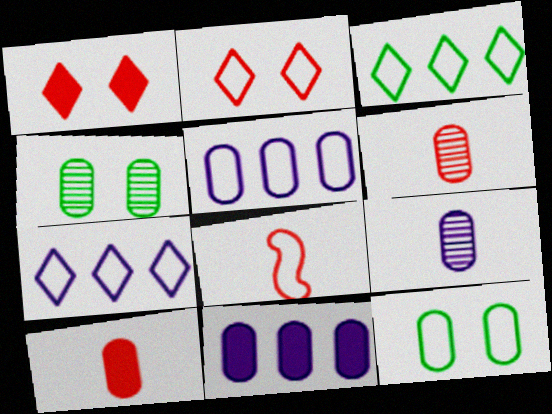[[4, 5, 10], 
[6, 11, 12], 
[7, 8, 12]]